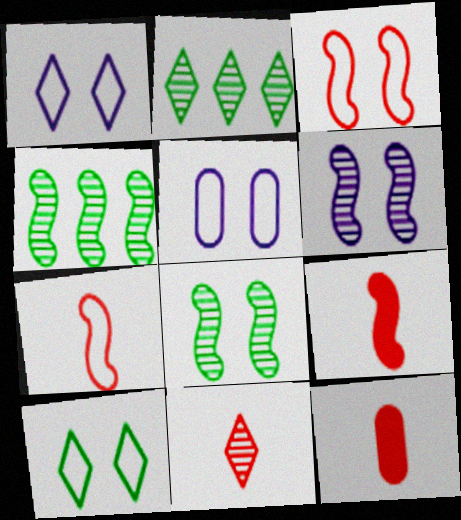[[1, 4, 12], 
[2, 5, 9], 
[3, 5, 10], 
[7, 11, 12]]